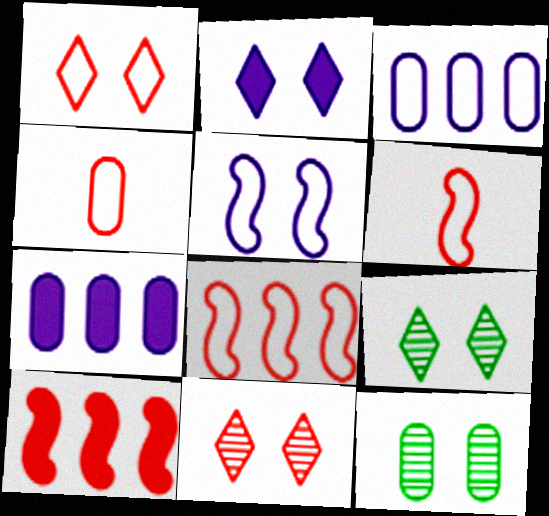[[1, 2, 9], 
[1, 4, 8], 
[4, 7, 12], 
[4, 10, 11], 
[6, 7, 9]]